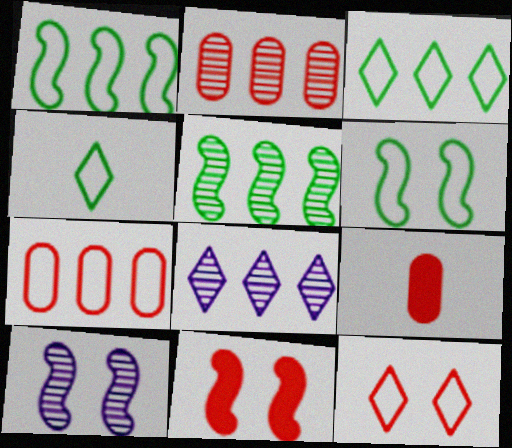[[2, 5, 8], 
[3, 9, 10], 
[6, 8, 9], 
[6, 10, 11]]